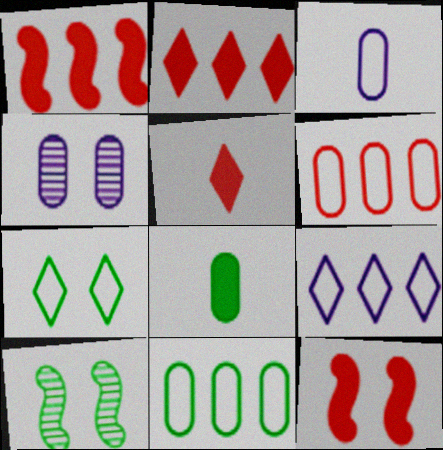[[2, 3, 10], 
[4, 6, 8], 
[4, 7, 12]]